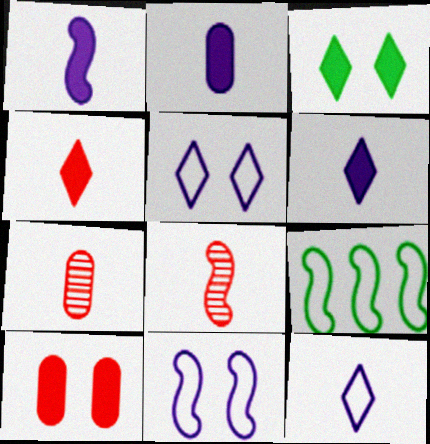[[1, 2, 6]]